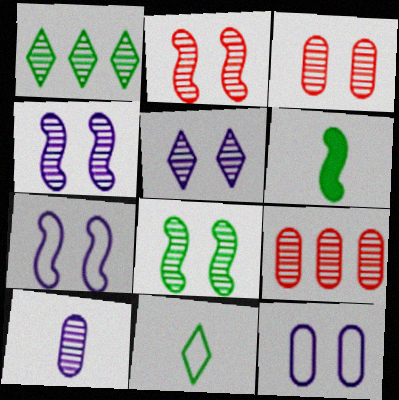[[1, 2, 10], 
[2, 4, 8], 
[3, 5, 8]]